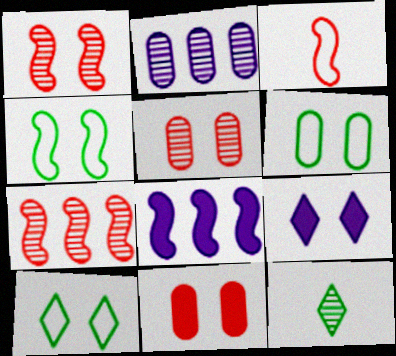[[1, 2, 12], 
[1, 6, 9], 
[4, 5, 9], 
[4, 6, 10]]